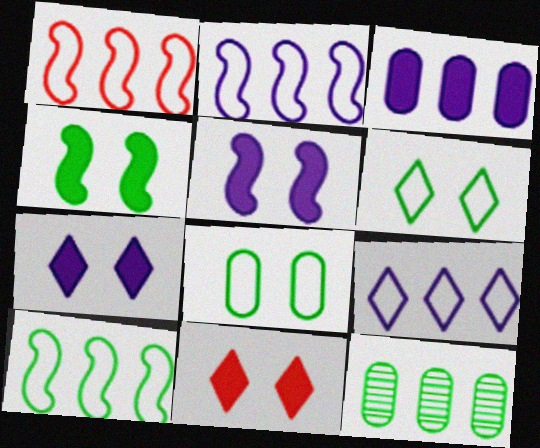[[1, 2, 10]]